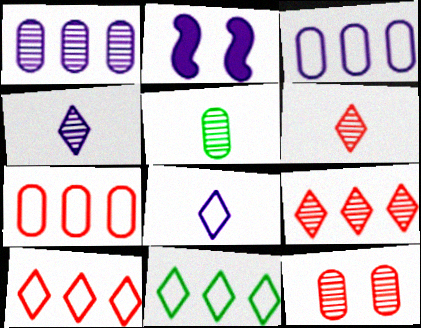[[1, 2, 8], 
[1, 5, 12], 
[2, 3, 4], 
[2, 5, 10]]